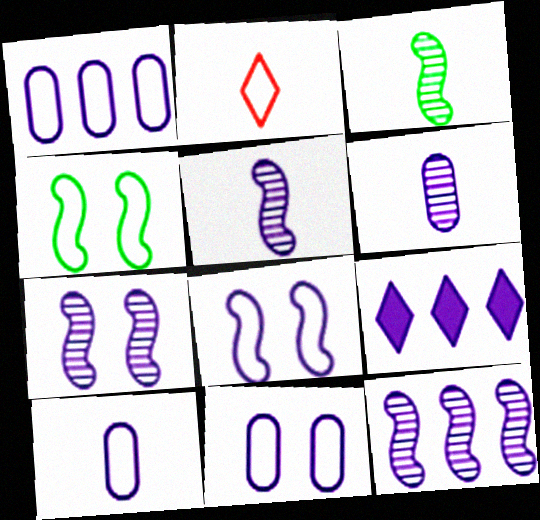[[1, 2, 4], 
[1, 9, 12], 
[1, 10, 11], 
[5, 7, 12], 
[5, 9, 11], 
[6, 8, 9], 
[7, 9, 10]]